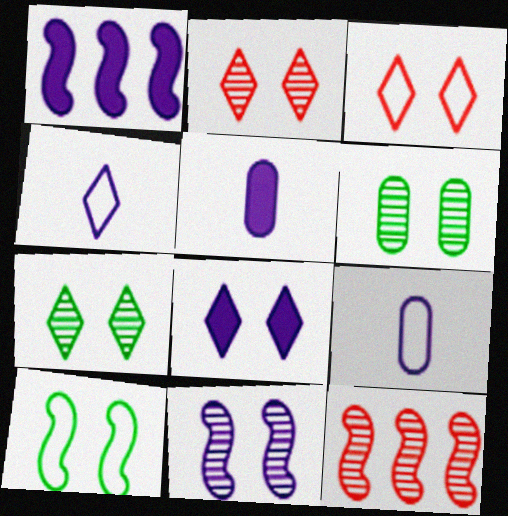[[1, 5, 8], 
[2, 6, 11], 
[3, 7, 8]]